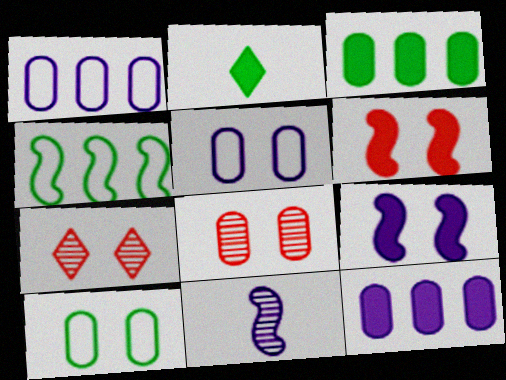[[2, 6, 12], 
[4, 6, 11], 
[7, 9, 10]]